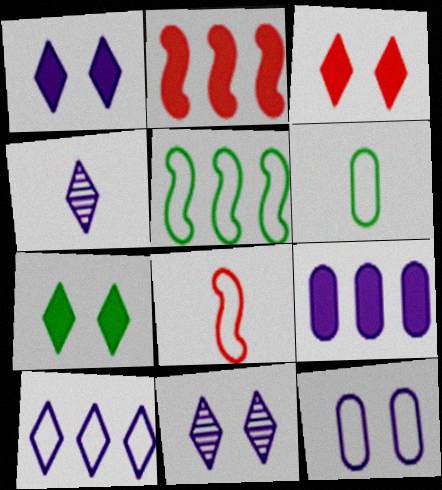[[1, 3, 7], 
[1, 4, 10], 
[2, 6, 11]]